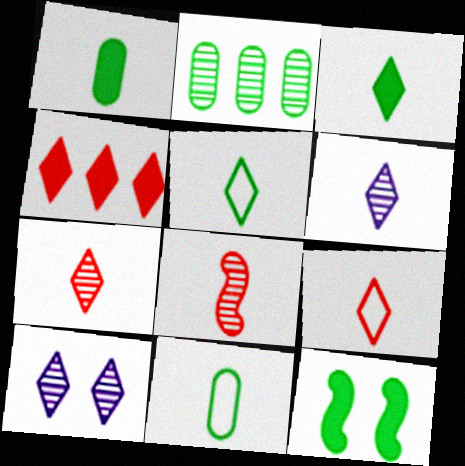[[2, 5, 12], 
[2, 8, 10], 
[3, 6, 9], 
[4, 5, 10]]